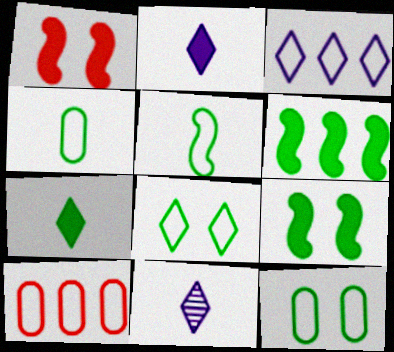[[9, 10, 11]]